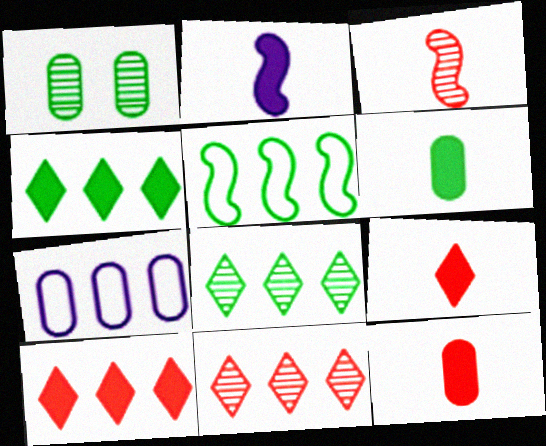[[1, 7, 12], 
[2, 6, 9]]